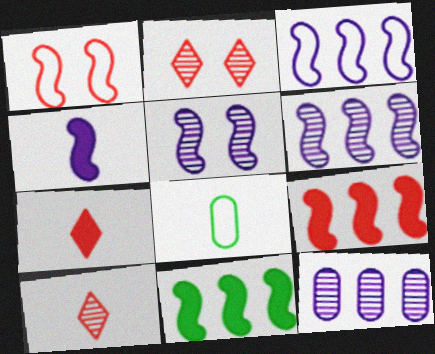[[3, 4, 5], 
[4, 8, 10]]